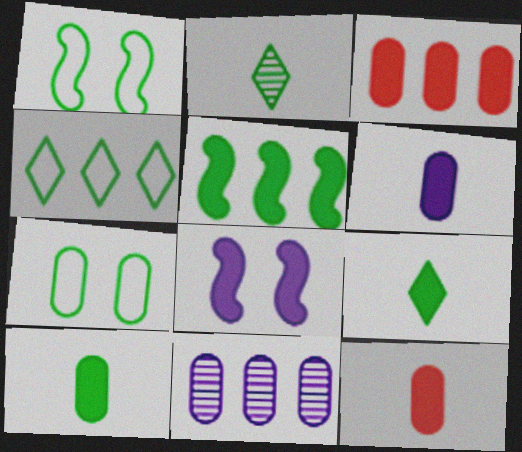[[2, 5, 7], 
[3, 8, 9], 
[6, 10, 12], 
[7, 11, 12]]